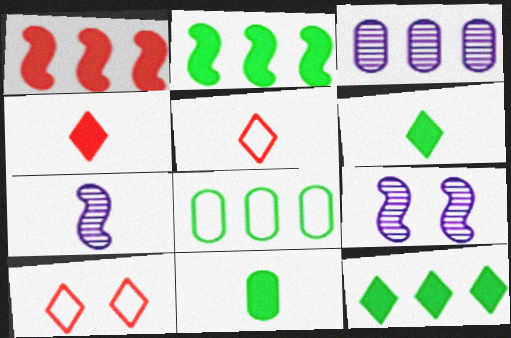[[4, 8, 9], 
[5, 7, 11]]